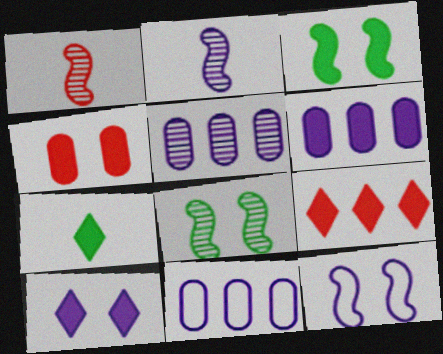[[2, 10, 11], 
[3, 4, 10], 
[5, 6, 11], 
[7, 9, 10]]